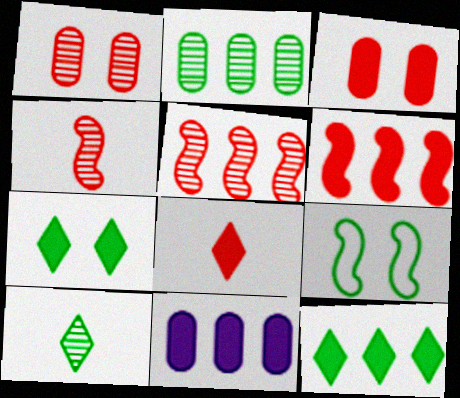[[3, 6, 8], 
[6, 11, 12]]